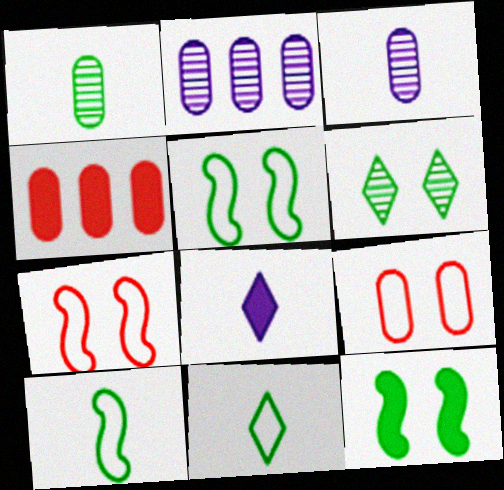[[4, 8, 12]]